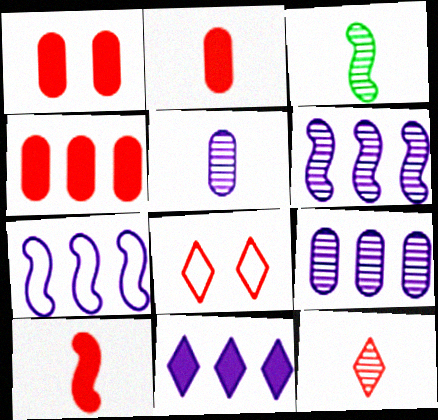[[1, 2, 4], 
[3, 5, 12], 
[7, 9, 11]]